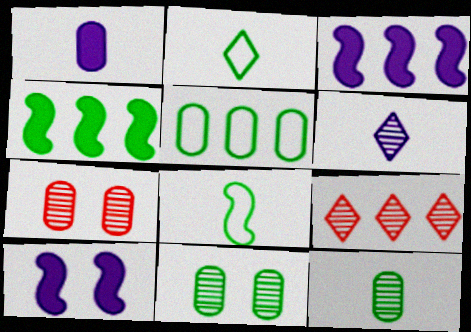[[1, 5, 7], 
[2, 3, 7], 
[2, 4, 11], 
[3, 5, 9]]